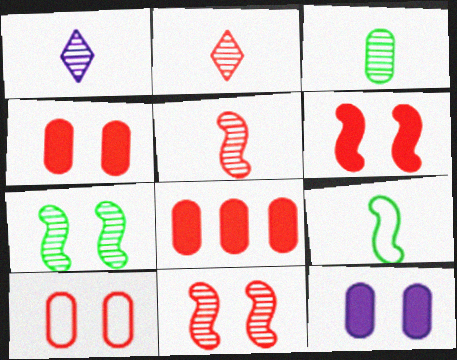[[1, 3, 5]]